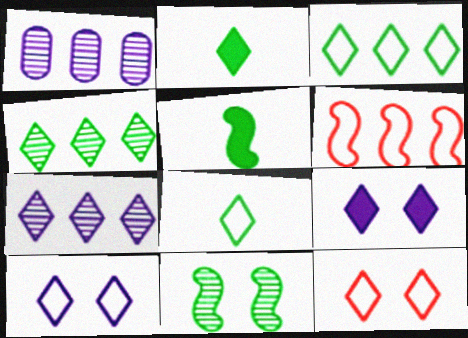[[1, 5, 12], 
[2, 7, 12]]